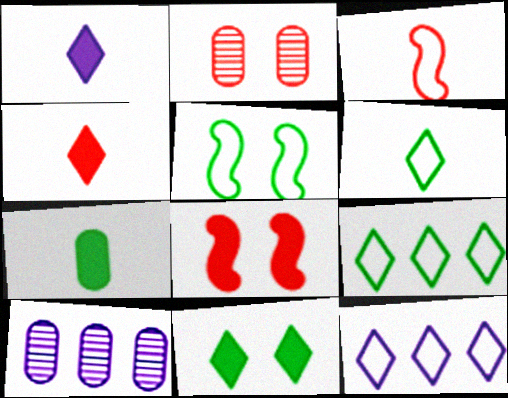[[3, 10, 11], 
[4, 5, 10], 
[6, 8, 10]]